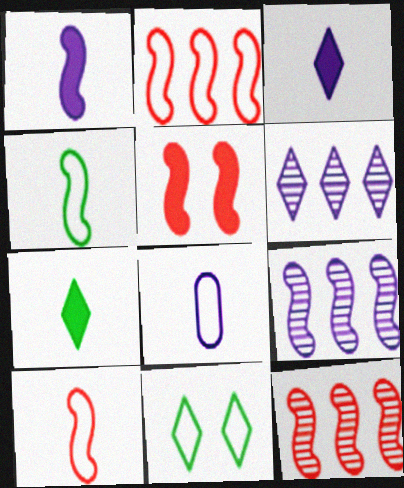[[2, 8, 11], 
[4, 5, 9], 
[5, 10, 12]]